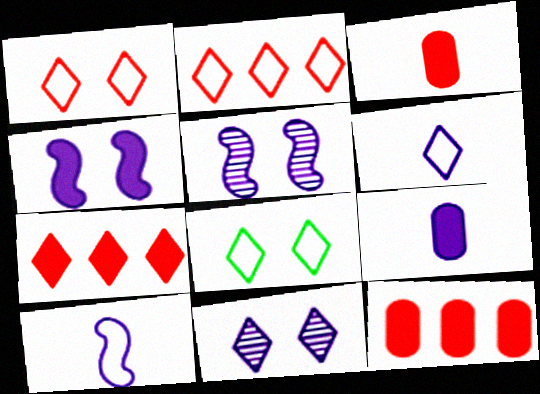[[2, 6, 8]]